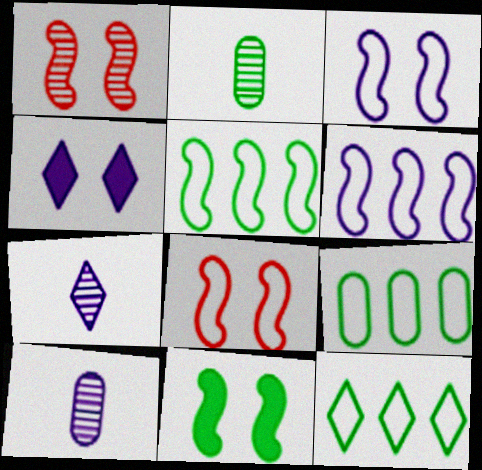[[1, 3, 11], 
[2, 11, 12], 
[4, 6, 10], 
[5, 9, 12]]